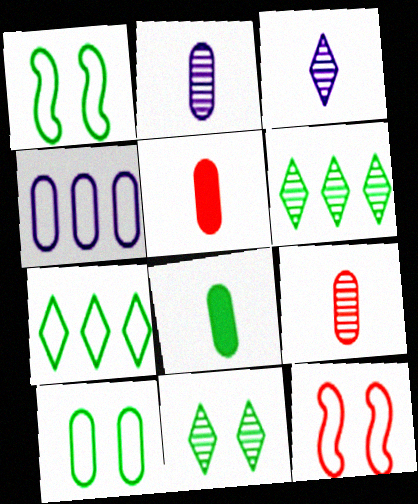[[1, 6, 8]]